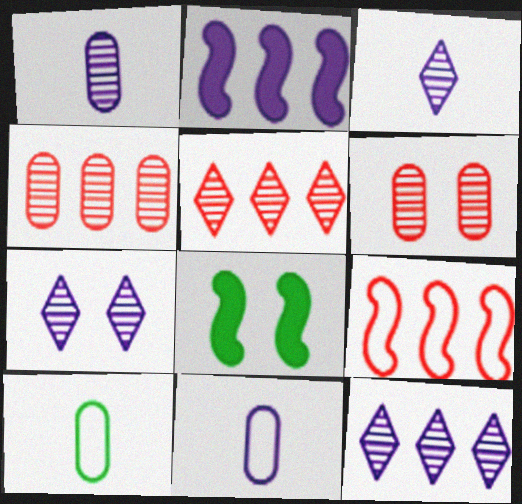[[2, 7, 11], 
[3, 7, 12], 
[5, 8, 11]]